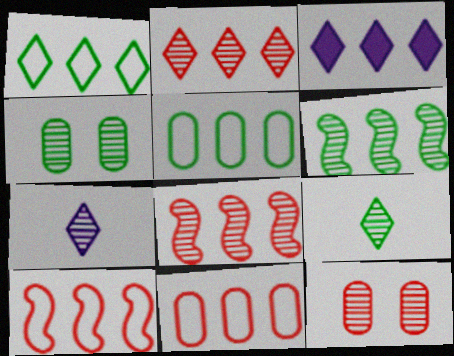[[1, 2, 3], 
[3, 5, 8], 
[3, 6, 11], 
[4, 6, 9], 
[4, 7, 8], 
[6, 7, 12]]